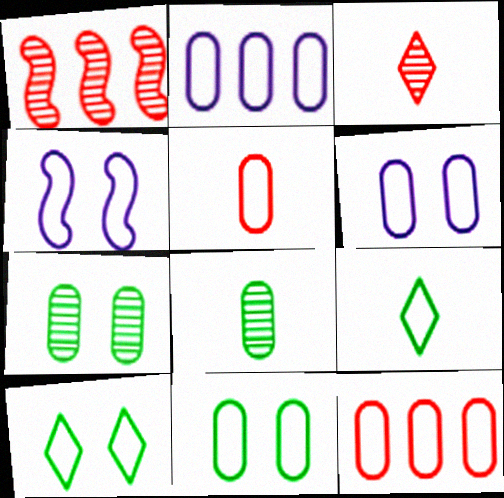[[2, 5, 11], 
[4, 9, 12]]